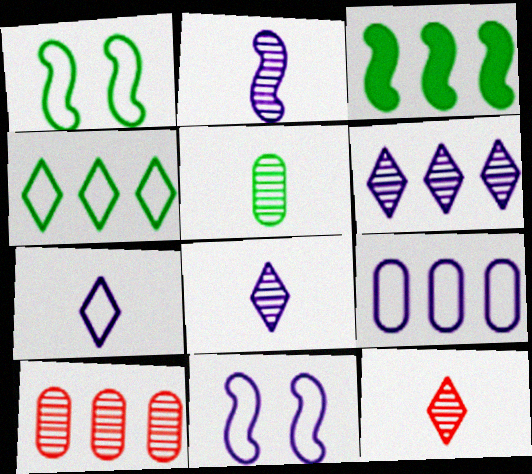[[2, 5, 12], 
[7, 9, 11]]